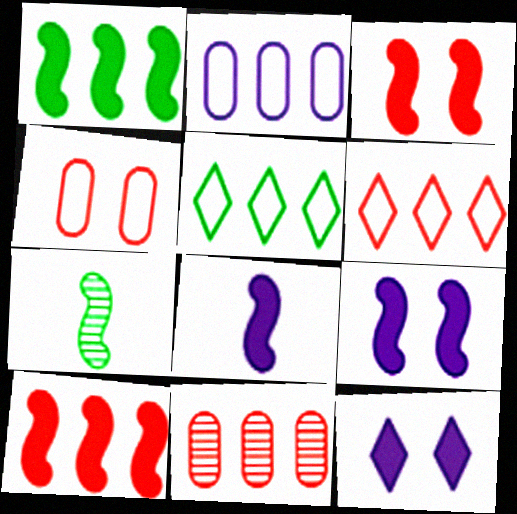[[1, 3, 8], 
[6, 10, 11]]